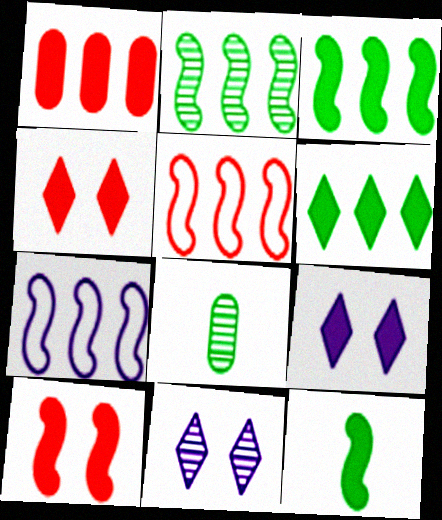[[1, 9, 12], 
[4, 7, 8], 
[5, 8, 9]]